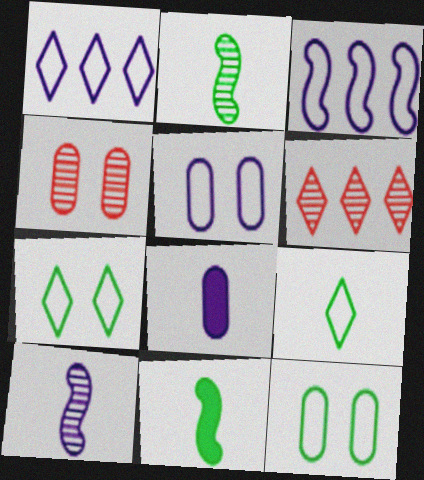[[1, 4, 11], 
[5, 6, 11]]